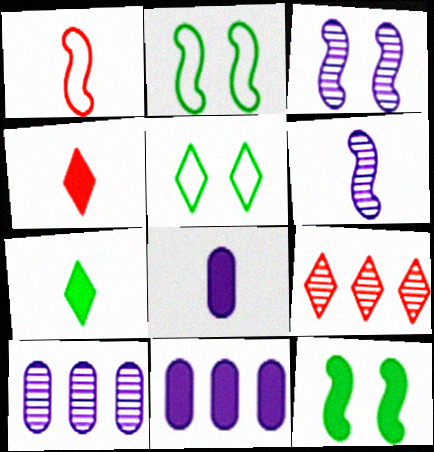[[2, 4, 10], 
[2, 8, 9], 
[4, 11, 12]]